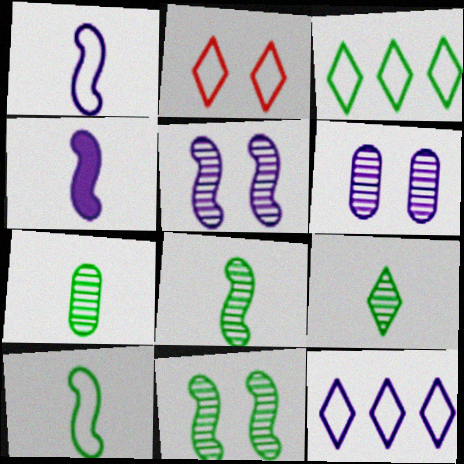[[4, 6, 12], 
[7, 8, 9]]